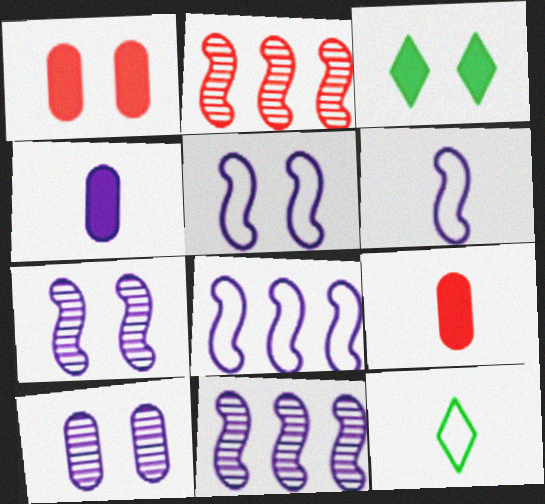[[1, 11, 12], 
[5, 6, 8]]